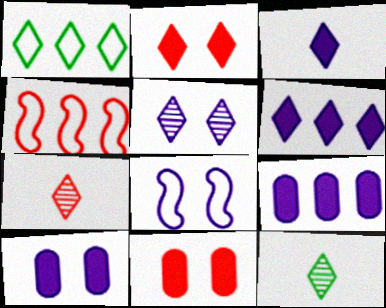[[4, 7, 11], 
[4, 10, 12], 
[5, 8, 10]]